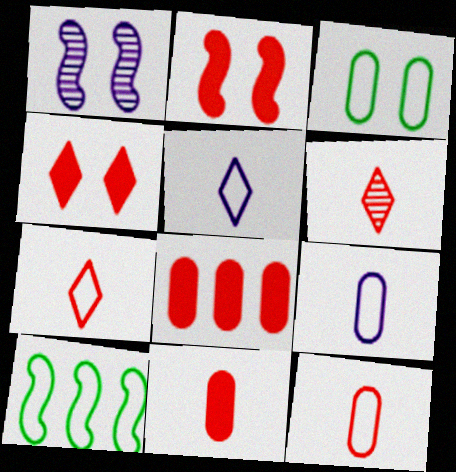[[1, 3, 4]]